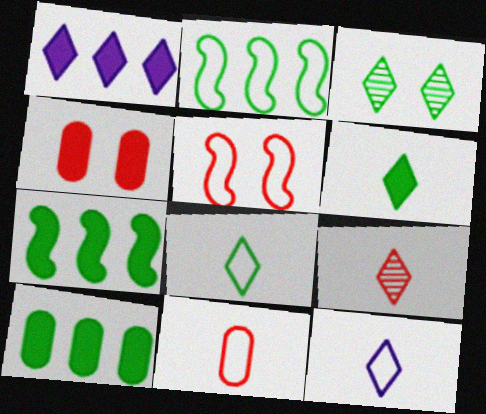[[6, 9, 12]]